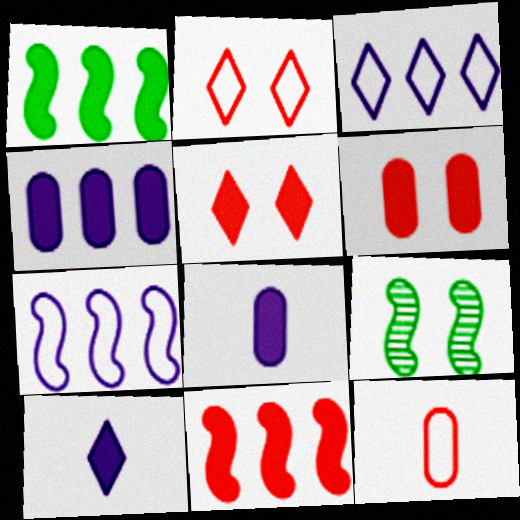[[1, 5, 8], 
[1, 6, 10]]